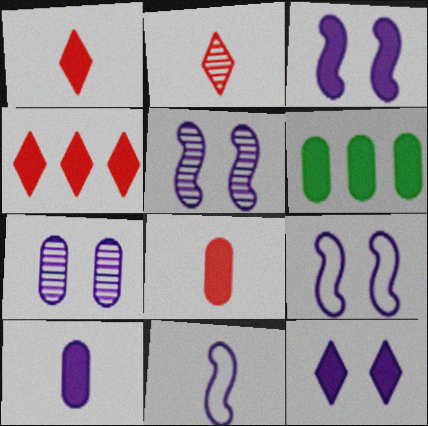[[1, 3, 6], 
[2, 6, 9], 
[3, 5, 9], 
[7, 9, 12]]